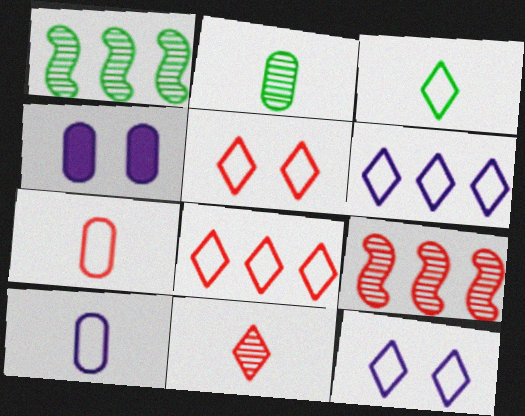[[3, 4, 9], 
[3, 5, 6], 
[3, 8, 12]]